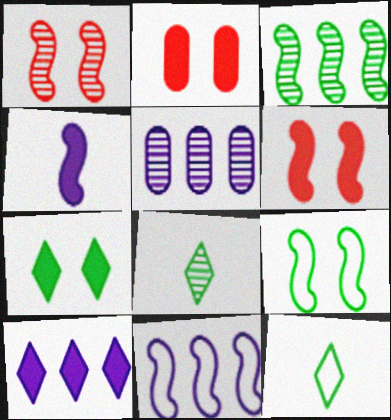[[1, 5, 8], 
[2, 8, 11], 
[5, 6, 12], 
[5, 10, 11]]